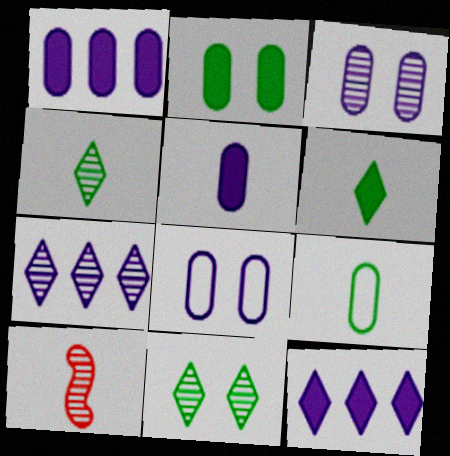[]